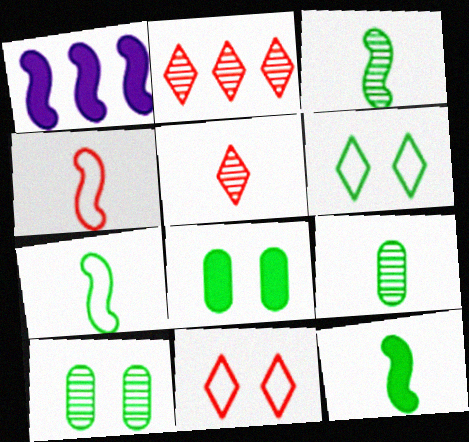[[1, 9, 11], 
[3, 7, 12]]